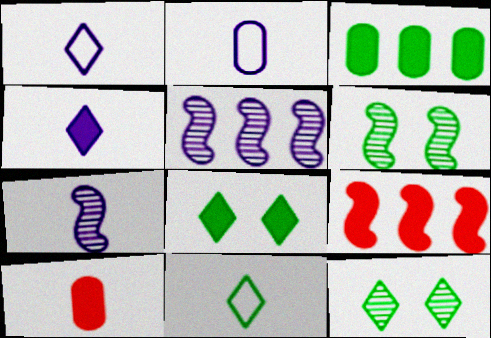[[2, 4, 7], 
[2, 9, 12], 
[3, 6, 11], 
[7, 10, 11]]